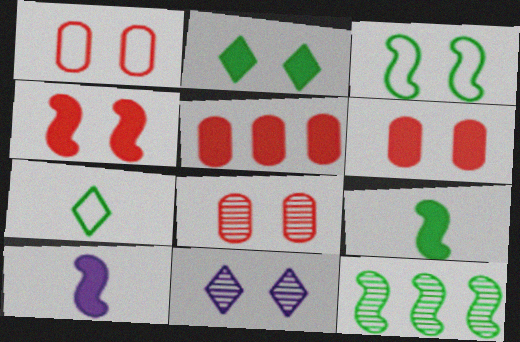[[1, 6, 8], 
[2, 5, 10], 
[3, 6, 11], 
[3, 9, 12]]